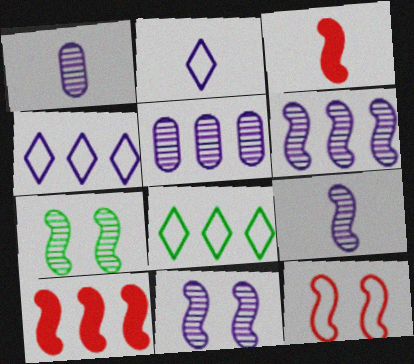[[5, 8, 10], 
[6, 9, 11]]